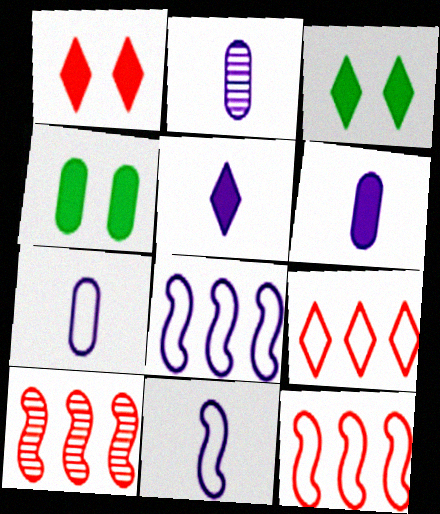[[2, 3, 12], 
[2, 5, 11], 
[2, 6, 7], 
[3, 7, 10]]